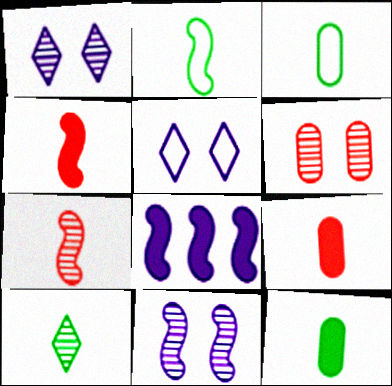[[2, 10, 12]]